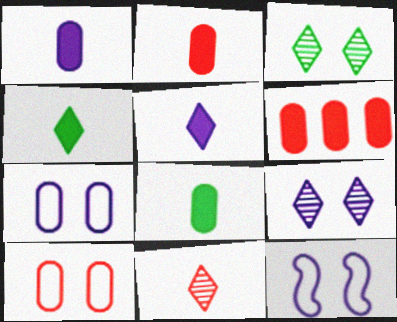[[1, 2, 8]]